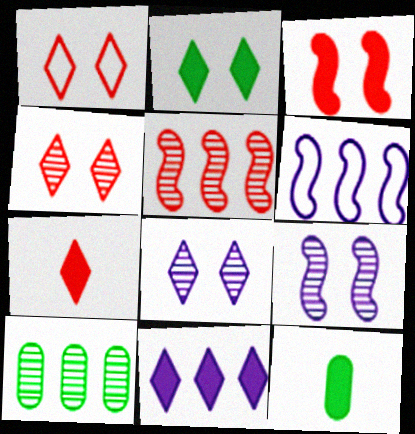[[1, 2, 8], 
[2, 7, 11], 
[3, 11, 12], 
[4, 6, 12]]